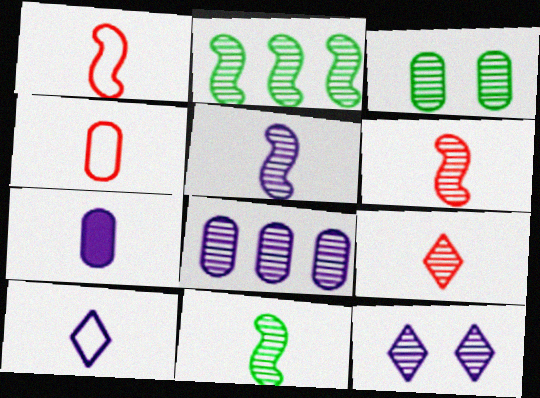[[5, 6, 11], 
[5, 7, 10], 
[5, 8, 12]]